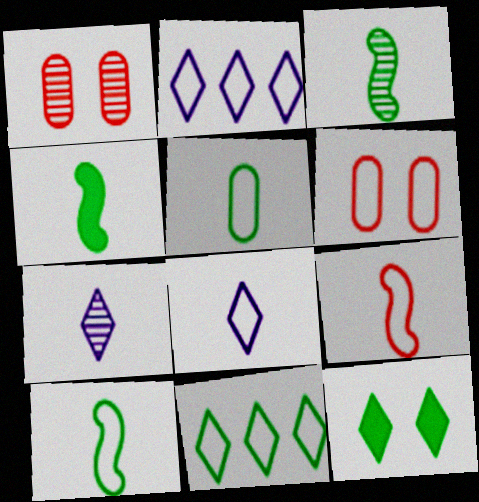[[1, 2, 4], 
[2, 6, 10], 
[3, 4, 10], 
[5, 8, 9]]